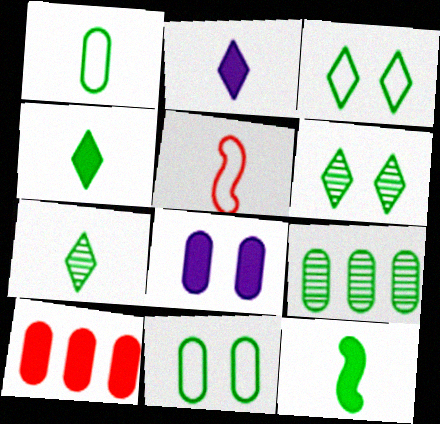[[1, 7, 12], 
[3, 9, 12]]